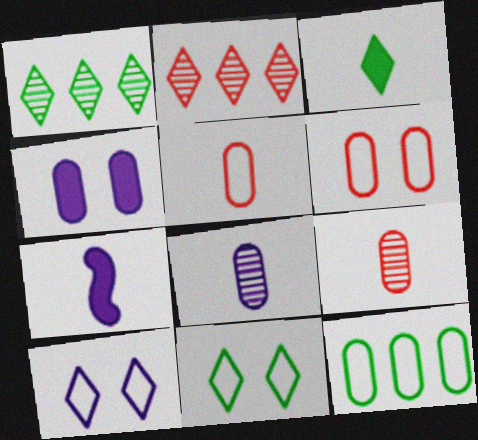[[1, 3, 11], 
[1, 6, 7], 
[2, 3, 10], 
[4, 9, 12]]